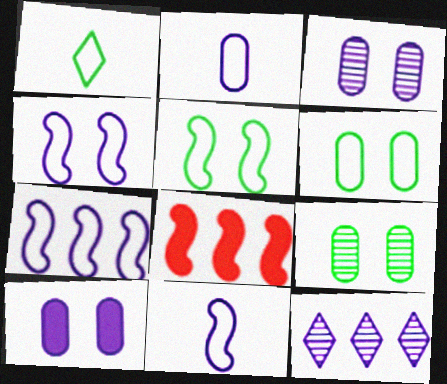[[1, 3, 8], 
[4, 7, 11], 
[10, 11, 12]]